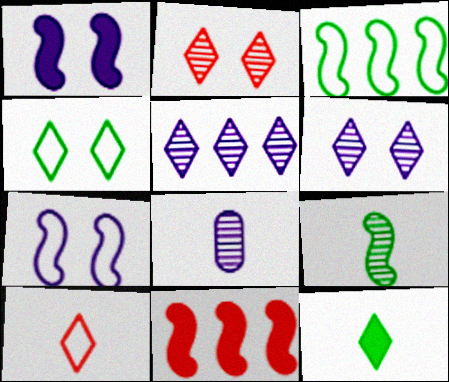[[4, 8, 11], 
[7, 9, 11]]